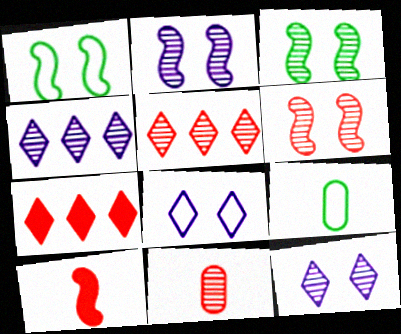[[2, 3, 6], 
[2, 7, 9], 
[3, 4, 11], 
[5, 6, 11]]